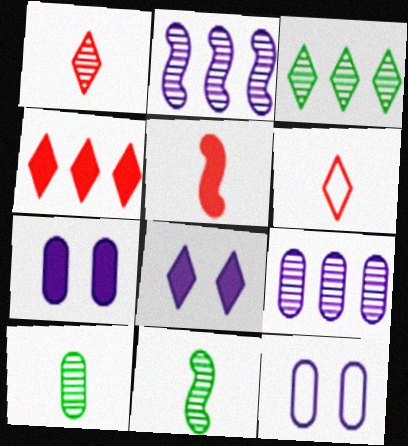[[3, 5, 12], 
[3, 6, 8], 
[4, 11, 12]]